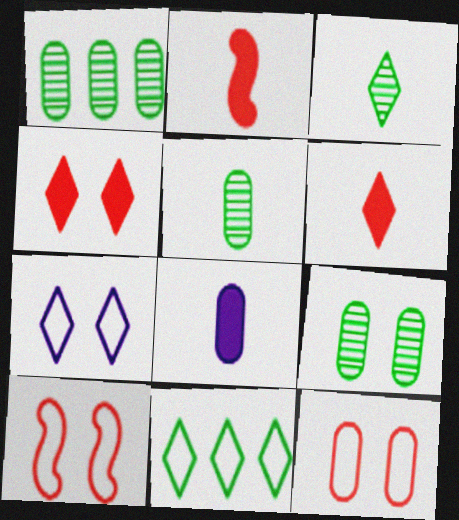[[1, 2, 7], 
[1, 5, 9], 
[1, 8, 12]]